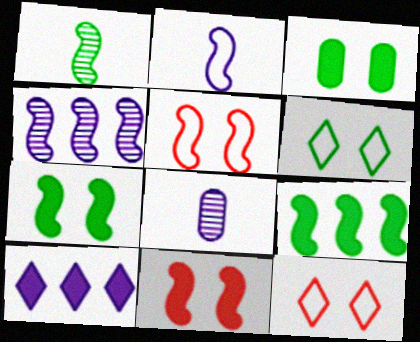[[8, 9, 12]]